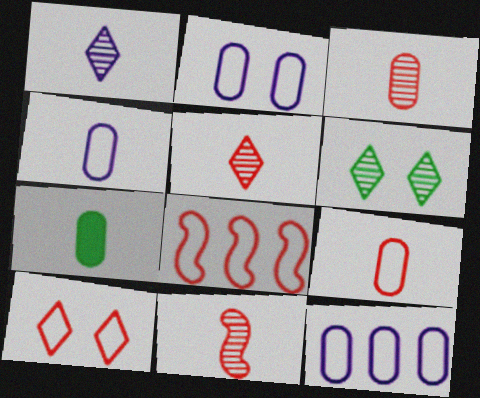[[2, 4, 12], 
[3, 4, 7], 
[3, 5, 11], 
[8, 9, 10]]